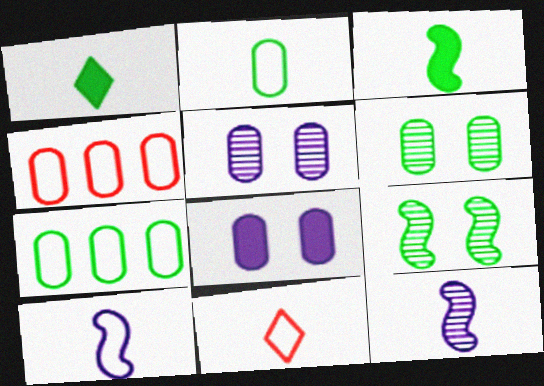[[1, 7, 9], 
[2, 10, 11]]